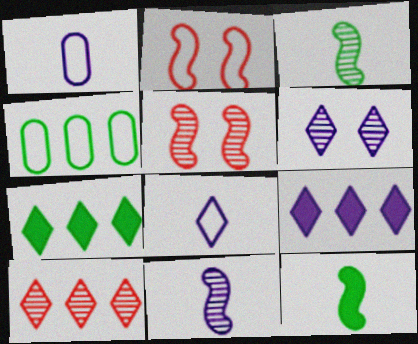[[1, 5, 7], 
[2, 4, 8], 
[6, 8, 9]]